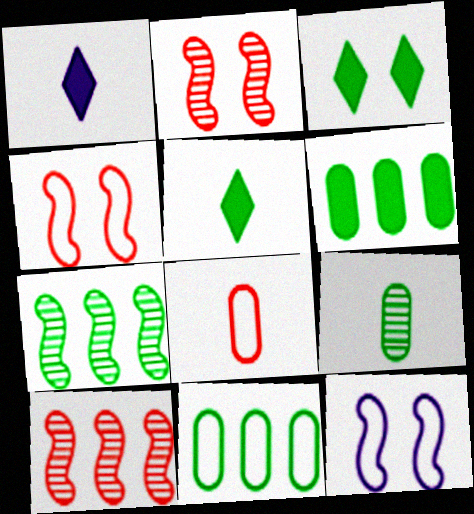[[1, 2, 11]]